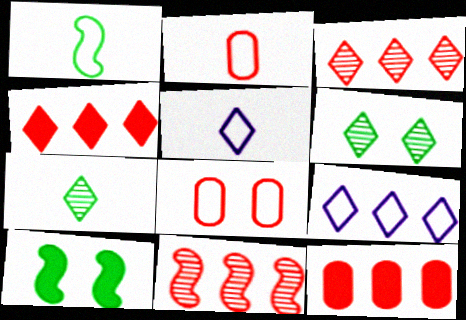[[1, 2, 5], 
[1, 8, 9], 
[4, 5, 6]]